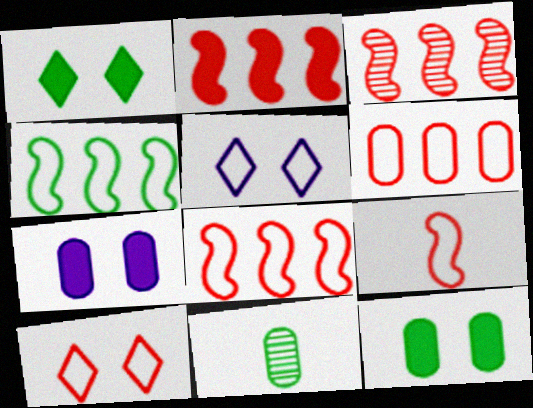[[1, 4, 11], 
[2, 3, 8], 
[2, 5, 11], 
[6, 7, 11], 
[6, 9, 10]]